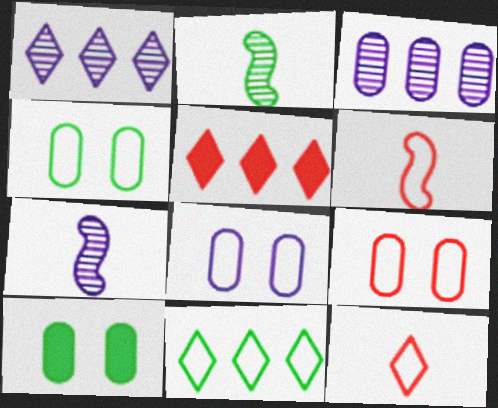[[1, 5, 11], 
[1, 6, 10], 
[2, 5, 8], 
[2, 10, 11], 
[4, 5, 7], 
[4, 8, 9], 
[6, 8, 11]]